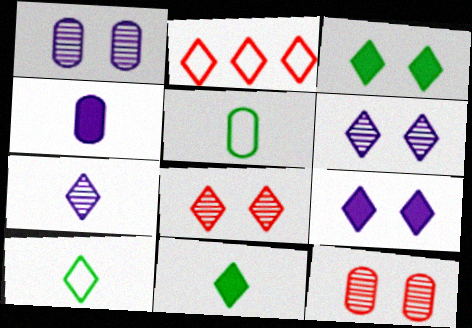[[2, 3, 7], 
[2, 6, 11]]